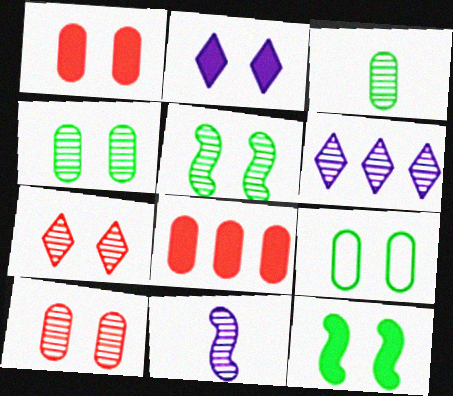[[1, 2, 12]]